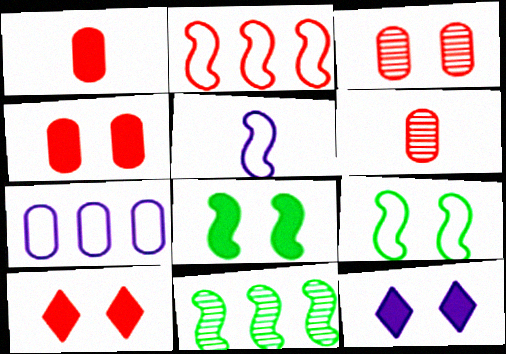[[2, 5, 9], 
[2, 6, 10], 
[3, 9, 12], 
[4, 8, 12]]